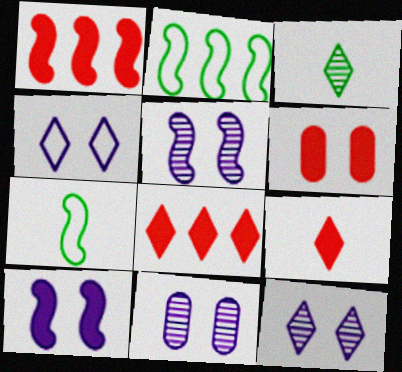[[1, 5, 7], 
[1, 6, 9], 
[2, 9, 11], 
[3, 4, 8], 
[4, 10, 11], 
[5, 11, 12], 
[7, 8, 11]]